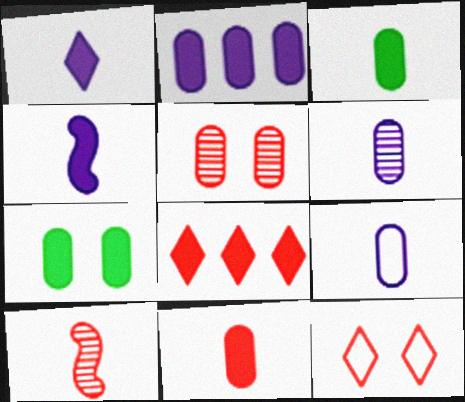[[2, 7, 11], 
[4, 7, 8]]